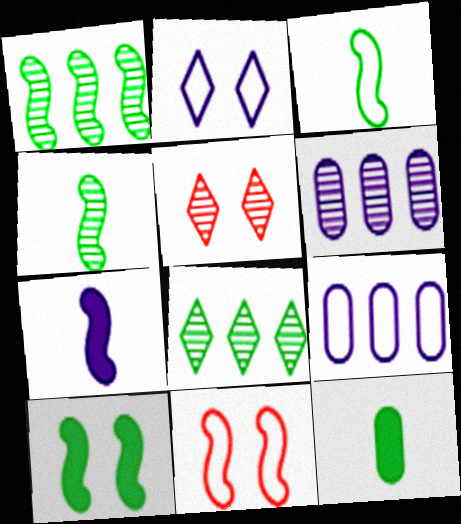[[1, 3, 10], 
[1, 7, 11], 
[2, 6, 7], 
[4, 5, 6]]